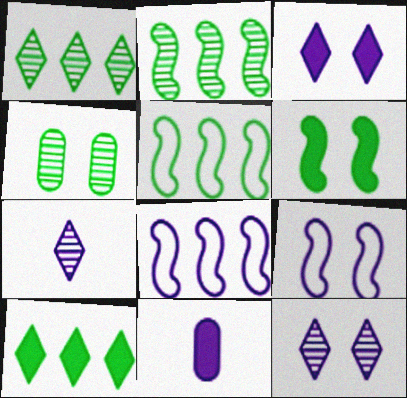[[8, 11, 12]]